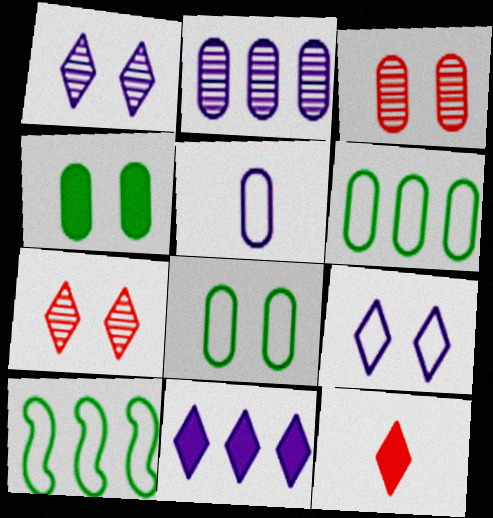[]